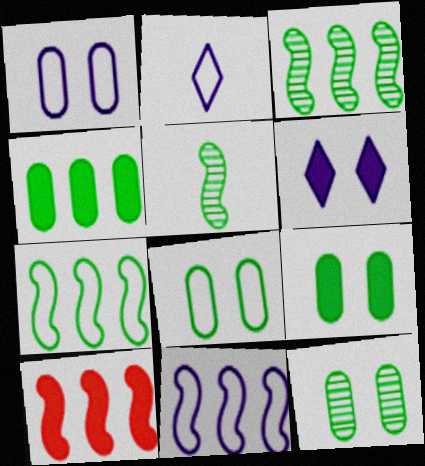[[1, 2, 11], 
[2, 10, 12], 
[3, 10, 11], 
[8, 9, 12]]